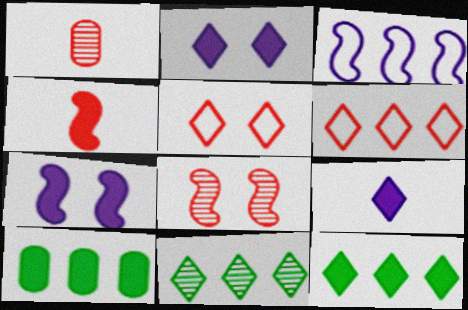[[2, 4, 10], 
[5, 9, 11]]